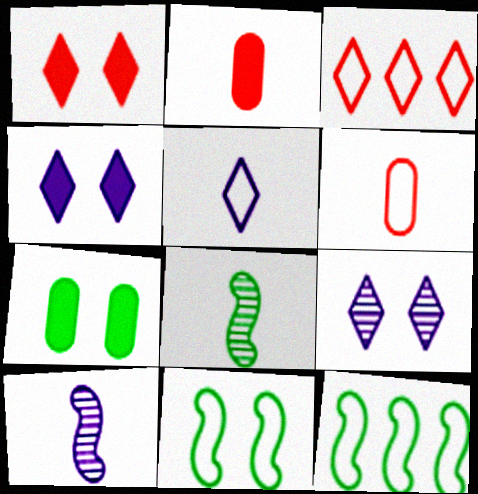[[2, 5, 8], 
[2, 9, 12], 
[3, 7, 10]]